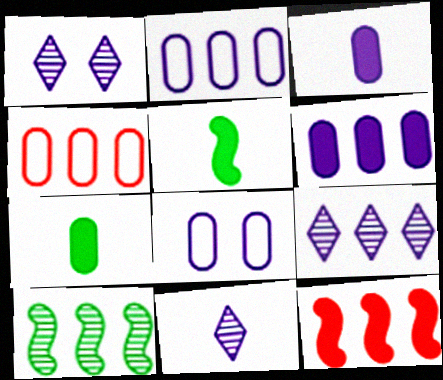[[1, 4, 5], 
[1, 9, 11]]